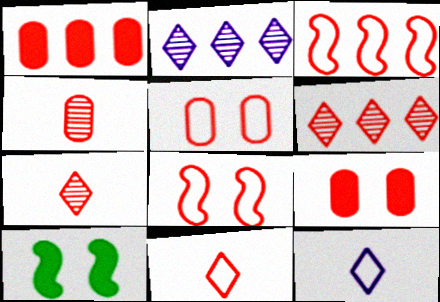[[1, 3, 6], 
[1, 4, 5], 
[1, 7, 8], 
[3, 5, 11], 
[3, 7, 9]]